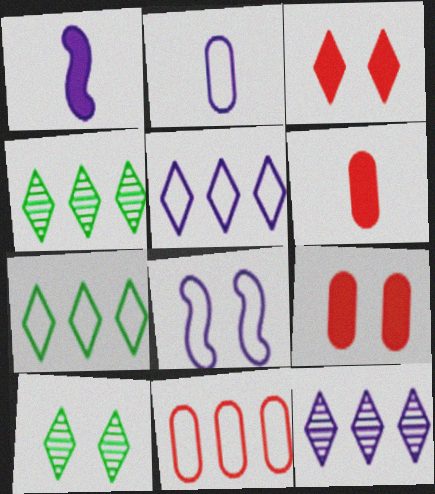[[1, 10, 11], 
[2, 5, 8], 
[4, 6, 8], 
[8, 9, 10]]